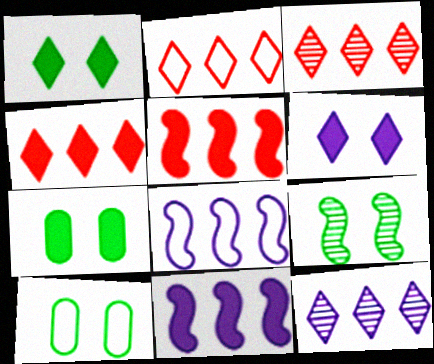[[1, 9, 10], 
[2, 3, 4]]